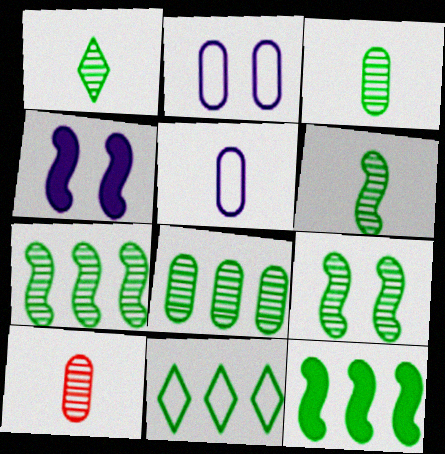[[1, 3, 6], 
[1, 8, 9], 
[4, 10, 11], 
[6, 7, 9], 
[8, 11, 12]]